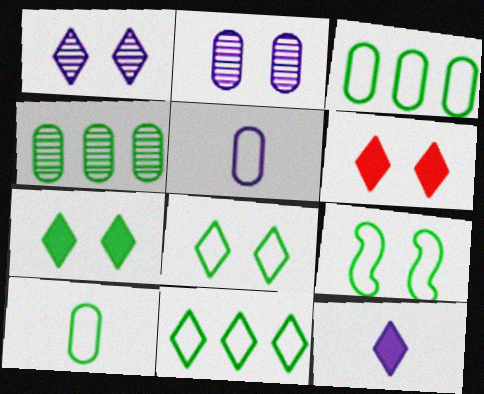[[1, 6, 8], 
[2, 6, 9], 
[9, 10, 11]]